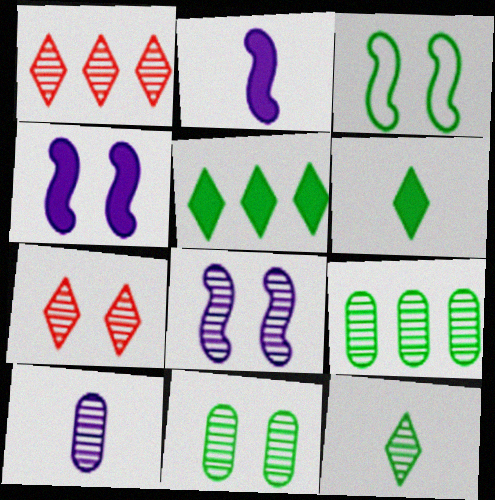[[3, 6, 9], 
[7, 8, 11]]